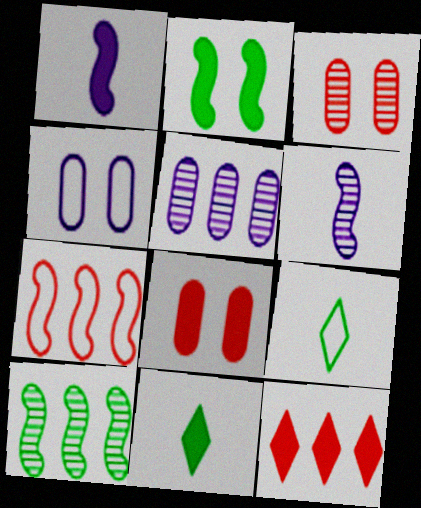[[2, 6, 7], 
[4, 7, 9]]